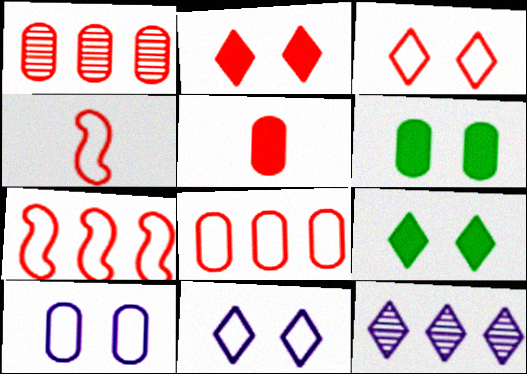[[1, 2, 4], 
[3, 4, 8], 
[4, 6, 12]]